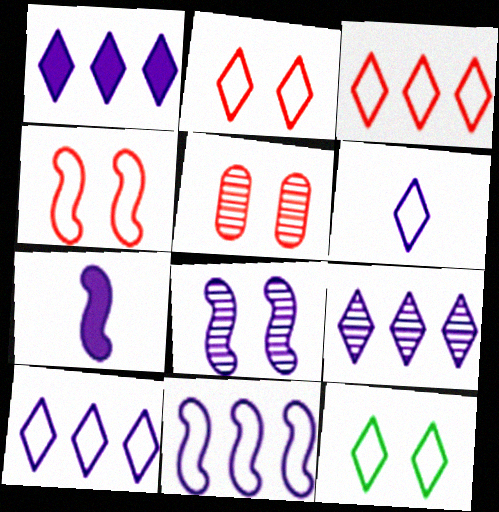[[1, 9, 10], 
[3, 6, 12], 
[7, 8, 11]]